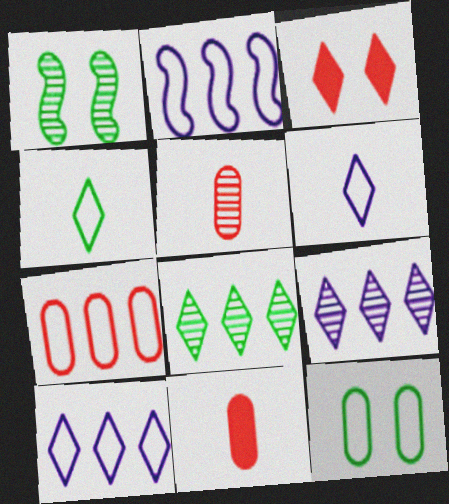[[1, 5, 9], 
[1, 10, 11], 
[3, 4, 9], 
[3, 6, 8]]